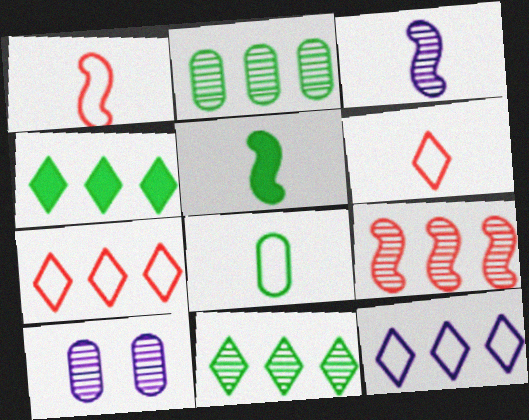[[1, 3, 5], 
[1, 4, 10], 
[5, 7, 10]]